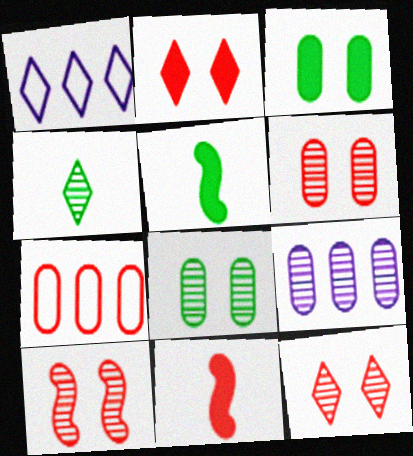[[1, 2, 4], 
[1, 5, 6], 
[1, 8, 11], 
[4, 9, 10], 
[6, 10, 12], 
[7, 11, 12]]